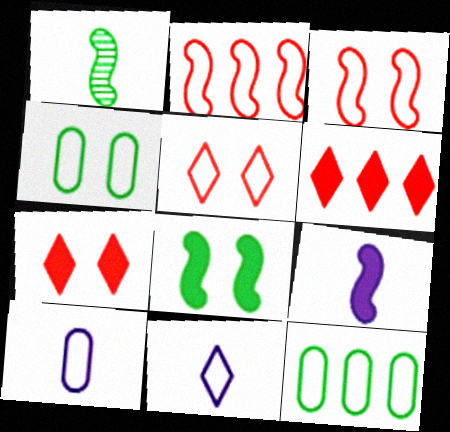[[2, 4, 11], 
[3, 11, 12]]